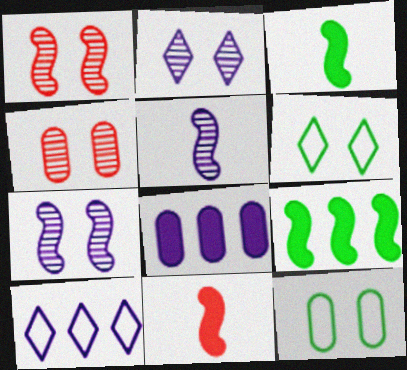[[3, 4, 10]]